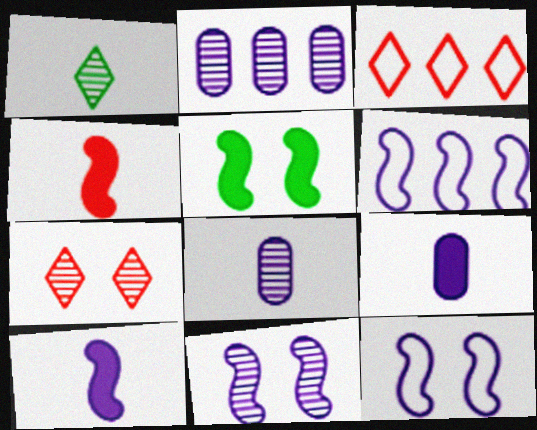[[3, 5, 8], 
[6, 10, 11]]